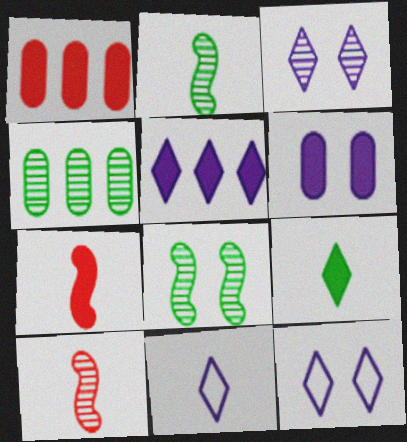[[1, 2, 12], 
[1, 8, 11], 
[3, 4, 10], 
[3, 5, 11], 
[4, 7, 12]]